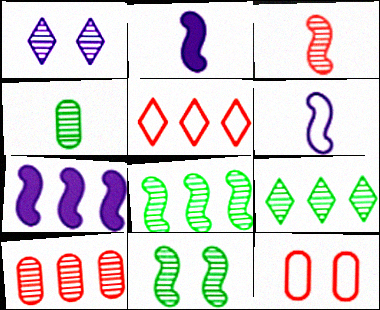[[2, 9, 12], 
[4, 9, 11]]